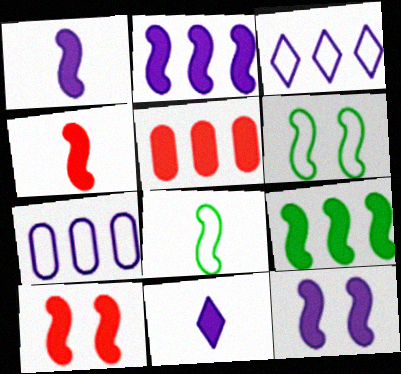[[1, 2, 12], 
[1, 9, 10], 
[4, 9, 12]]